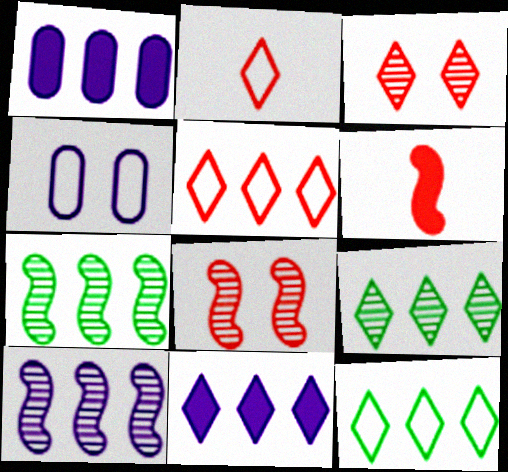[[1, 5, 7], 
[4, 6, 9], 
[5, 9, 11]]